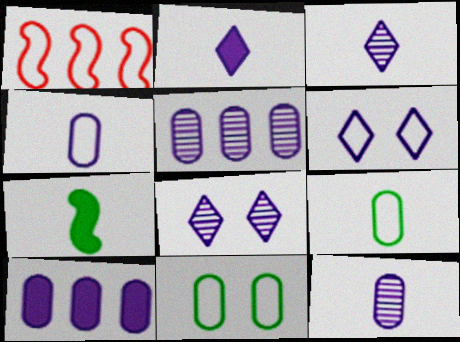[[1, 6, 9]]